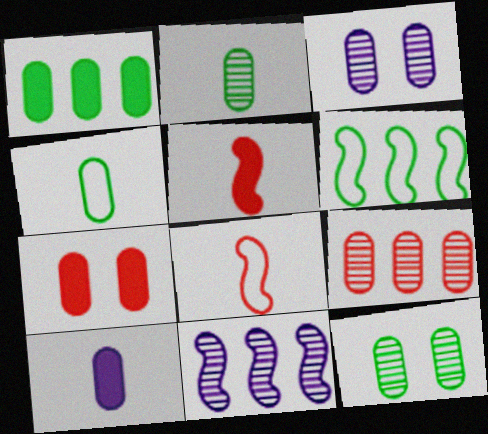[[1, 4, 12], 
[1, 7, 10], 
[2, 3, 9]]